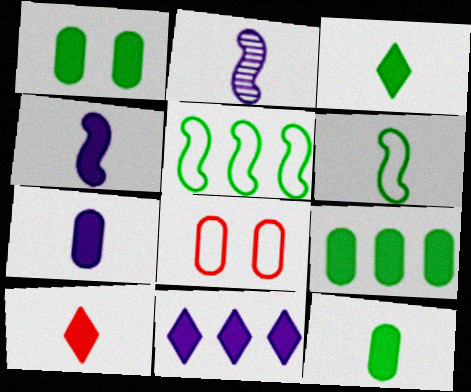[[1, 9, 12], 
[4, 10, 12]]